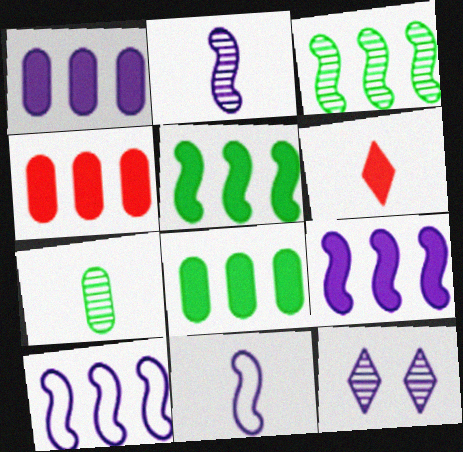[[1, 4, 8], 
[1, 11, 12], 
[6, 7, 11]]